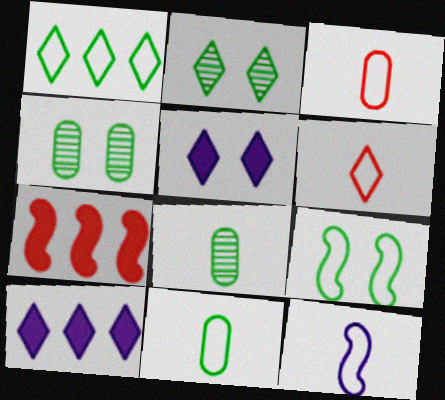[[1, 9, 11], 
[2, 6, 10], 
[6, 11, 12]]